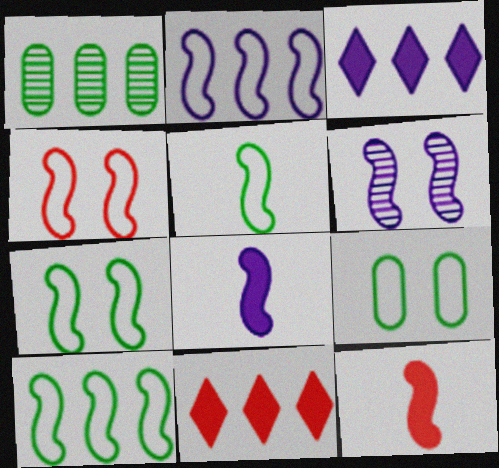[[1, 2, 11], 
[2, 4, 5], 
[2, 6, 8], 
[5, 7, 10], 
[6, 10, 12]]